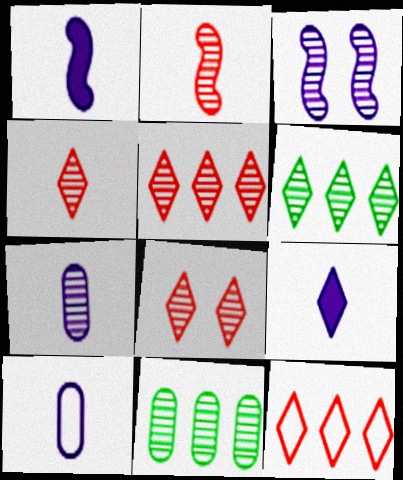[[3, 4, 11], 
[4, 5, 8]]